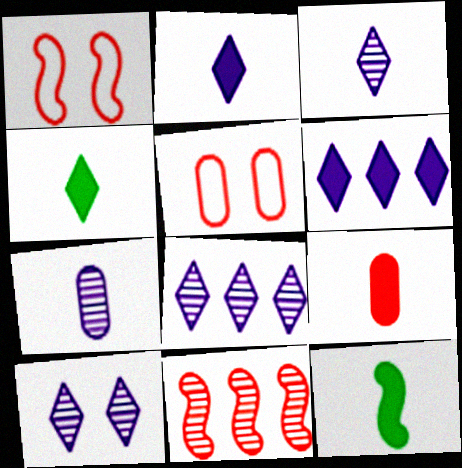[[2, 9, 12], 
[3, 8, 10], 
[5, 8, 12]]